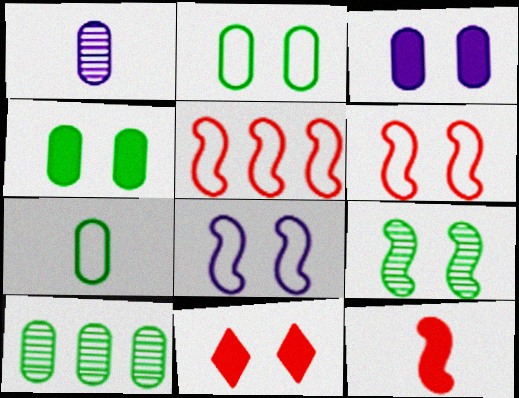[[4, 7, 10]]